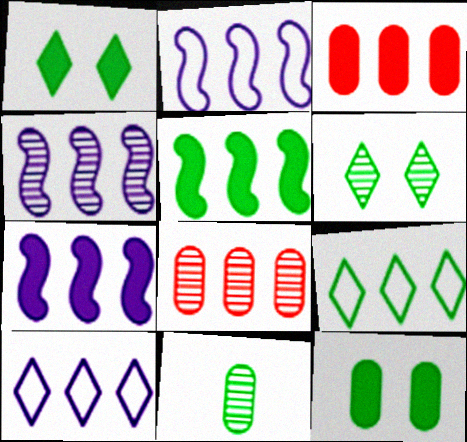[[2, 4, 7], 
[3, 4, 9], 
[5, 8, 10], 
[7, 8, 9]]